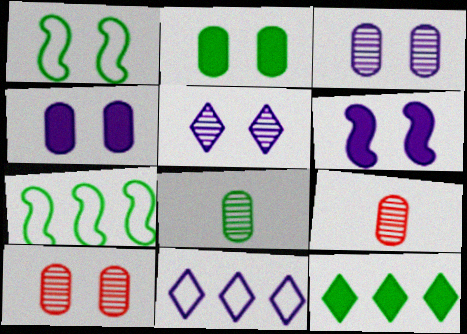[[1, 8, 12]]